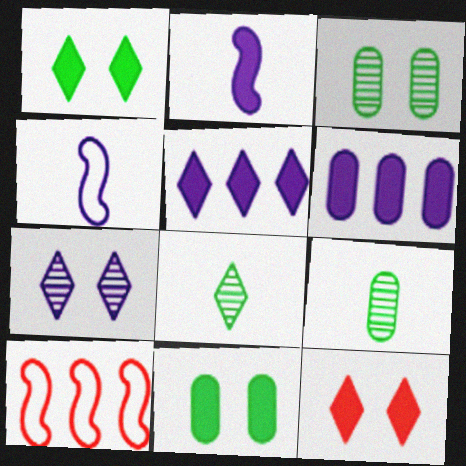[[4, 6, 7]]